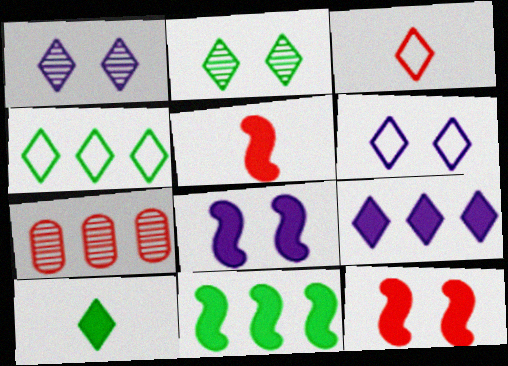[[2, 3, 9], 
[2, 4, 10], 
[3, 4, 6], 
[3, 7, 12], 
[5, 8, 11]]